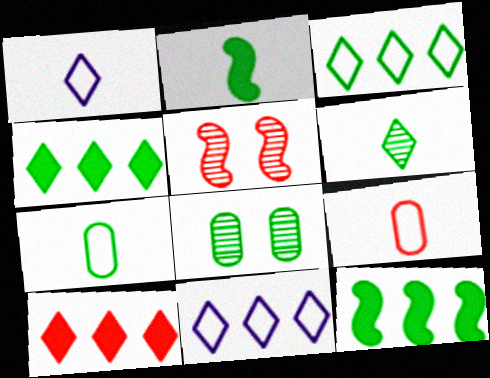[[2, 3, 8], 
[2, 6, 7], 
[5, 9, 10]]